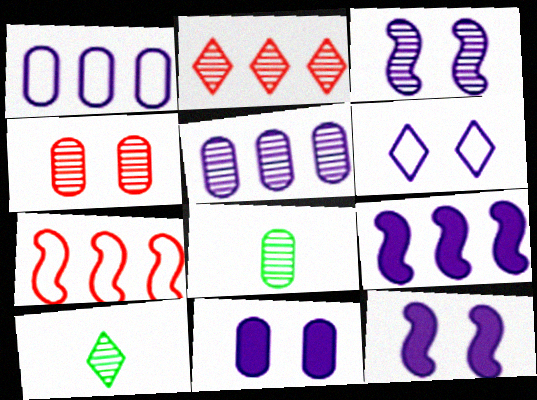[[2, 3, 8], 
[3, 6, 11], 
[4, 5, 8], 
[7, 10, 11]]